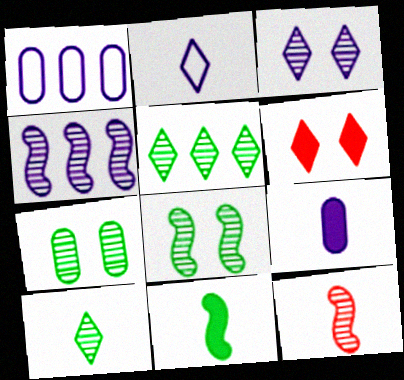[[2, 5, 6], 
[4, 8, 12]]